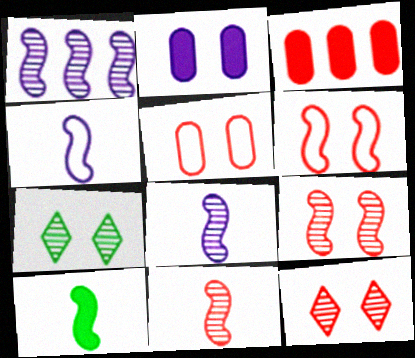[[1, 6, 10], 
[2, 6, 7], 
[3, 4, 7], 
[4, 10, 11]]